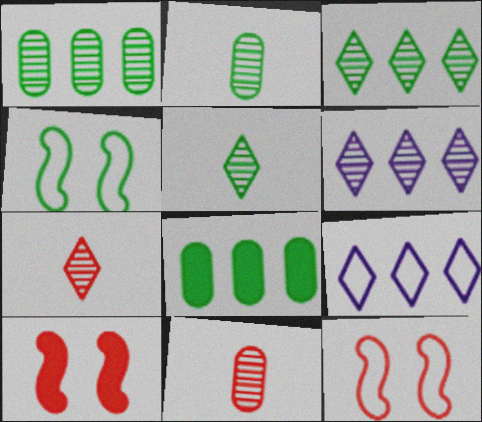[[2, 9, 10], 
[4, 5, 8]]